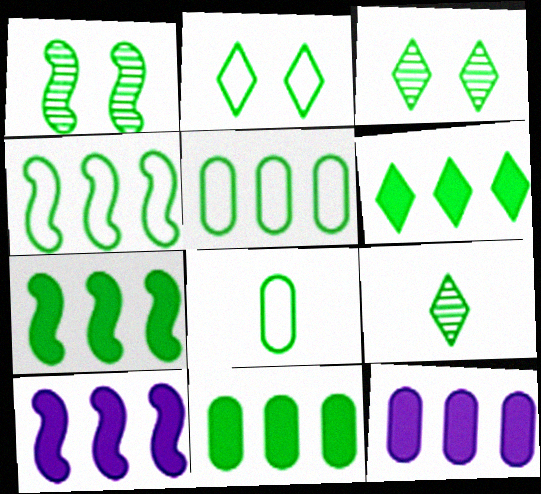[[1, 6, 8], 
[2, 4, 8], 
[2, 6, 9], 
[3, 7, 8], 
[6, 7, 11]]